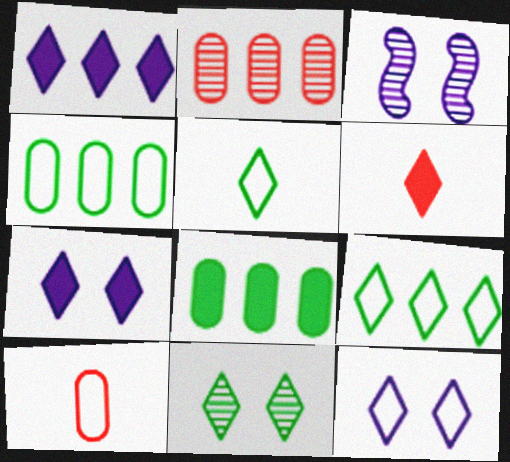[[3, 4, 6]]